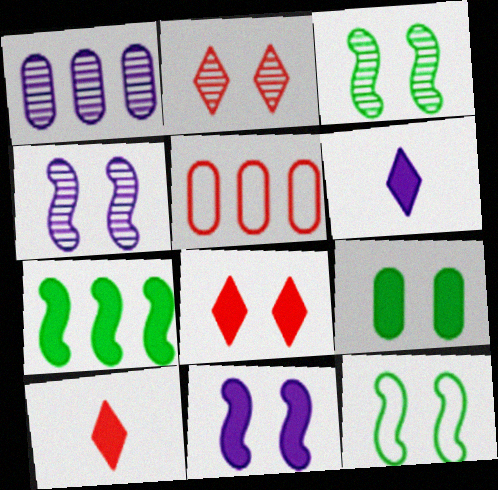[[1, 10, 12], 
[3, 5, 6], 
[8, 9, 11]]